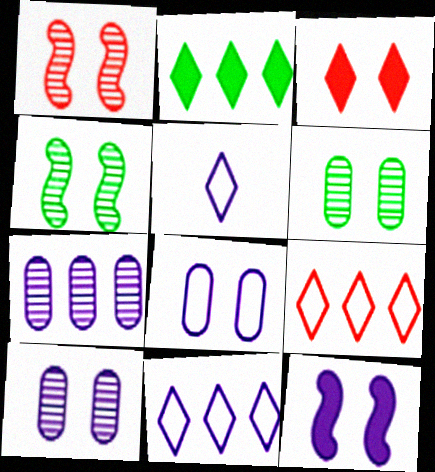[[3, 4, 8], 
[5, 7, 12]]